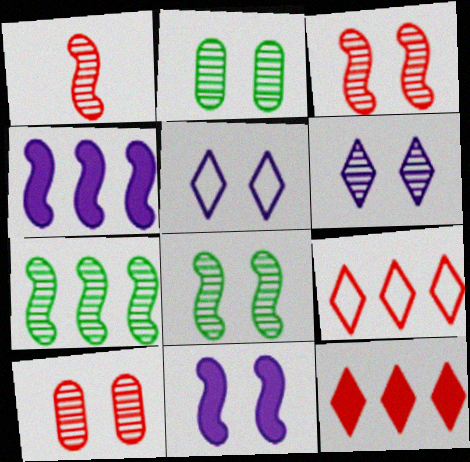[[2, 3, 6], 
[6, 8, 10]]